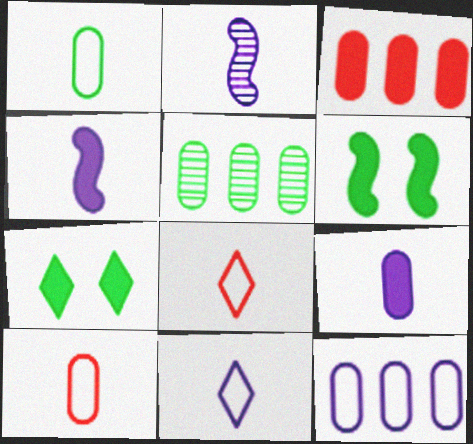[[2, 9, 11], 
[3, 4, 7], 
[3, 5, 12]]